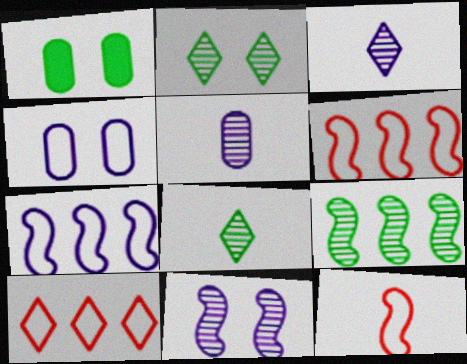[[1, 3, 6]]